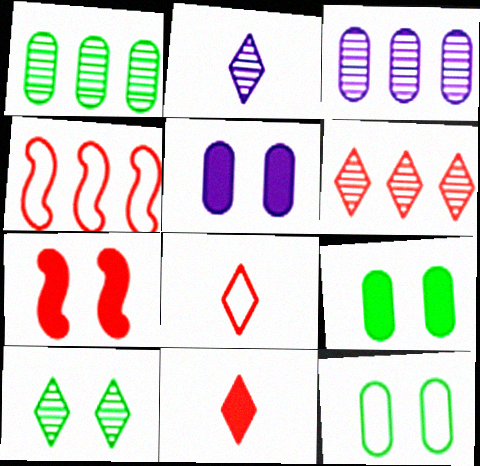[[2, 4, 9], 
[2, 6, 10]]